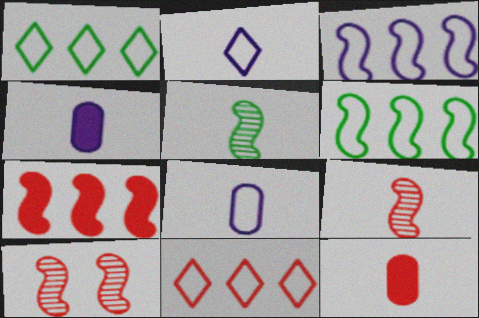[[1, 4, 10], 
[2, 5, 12], 
[10, 11, 12]]